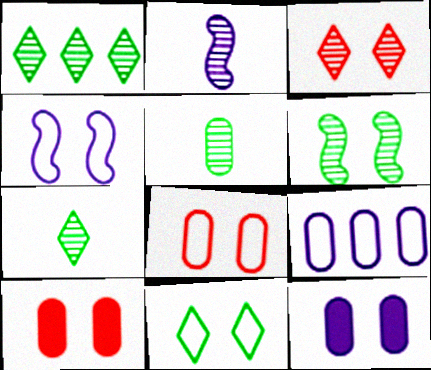[[1, 5, 6], 
[4, 8, 11], 
[5, 9, 10]]